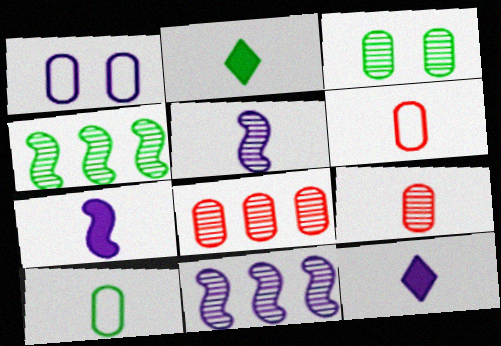[[1, 11, 12], 
[2, 5, 6]]